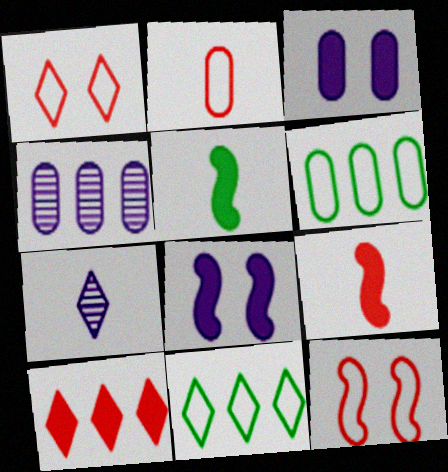[[1, 4, 5], 
[2, 5, 7], 
[3, 5, 10]]